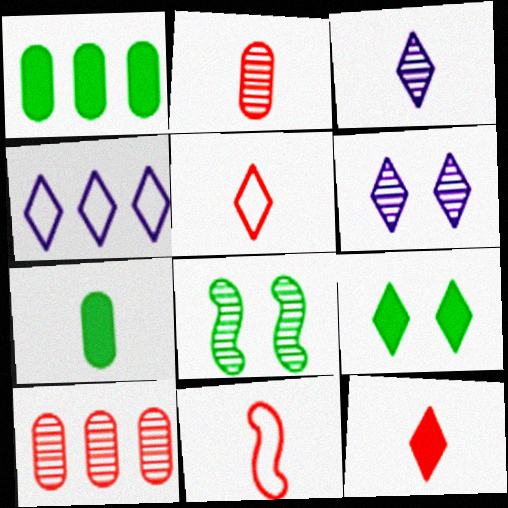[[1, 6, 11], 
[2, 11, 12], 
[3, 7, 11], 
[3, 8, 10]]